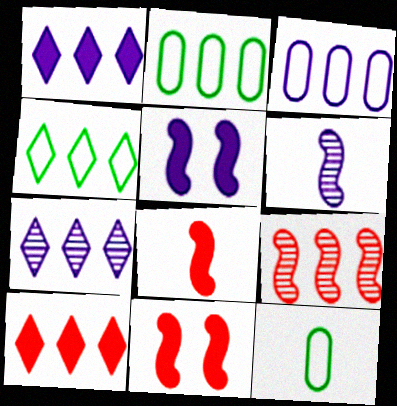[[1, 2, 9], 
[4, 7, 10], 
[7, 11, 12]]